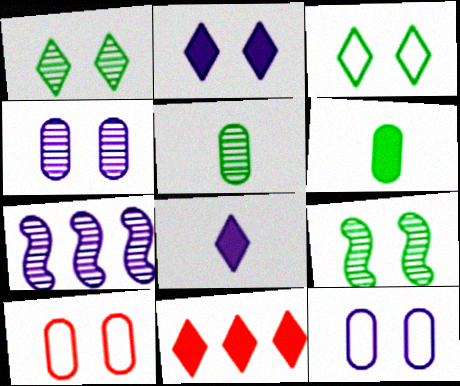[[2, 9, 10], 
[7, 8, 12]]